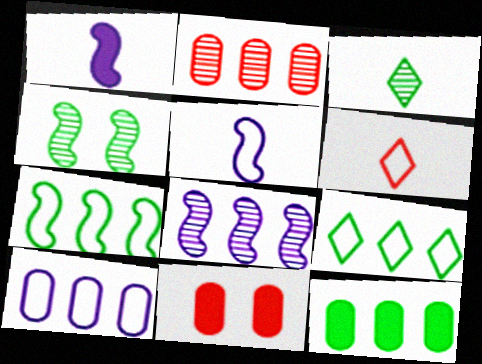[[2, 10, 12]]